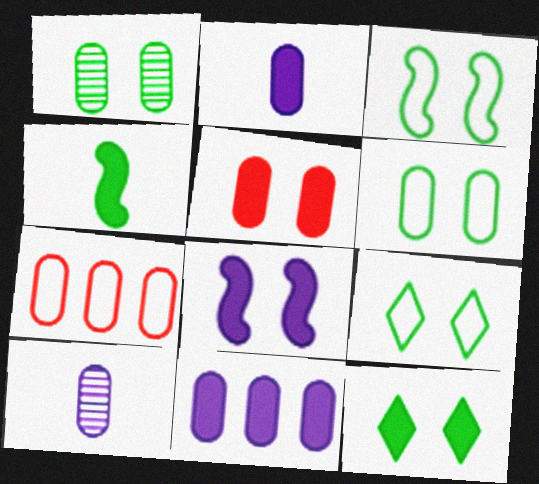[[1, 2, 7], 
[1, 3, 12], 
[3, 6, 9], 
[5, 8, 12]]